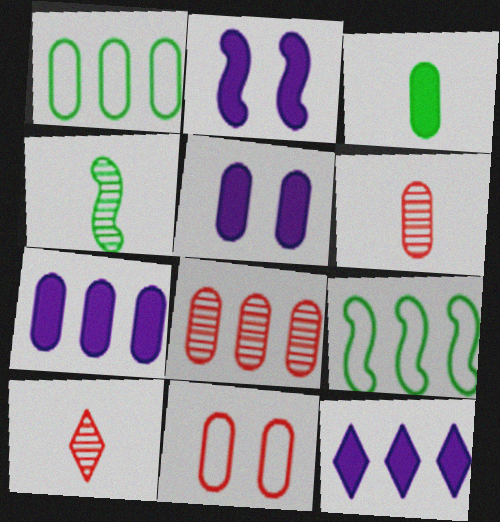[[1, 2, 10], 
[1, 5, 6], 
[1, 7, 8], 
[4, 11, 12], 
[5, 9, 10], 
[8, 9, 12]]